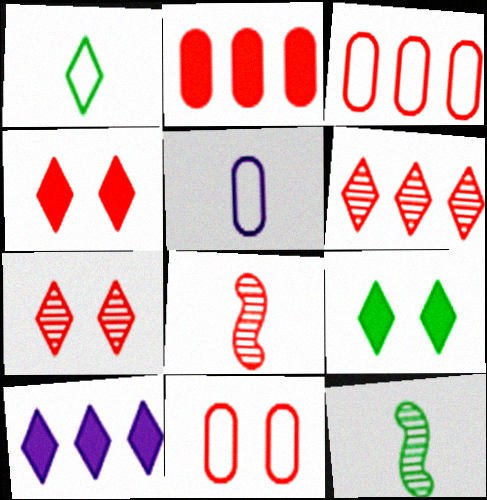[[1, 7, 10], 
[3, 4, 8], 
[10, 11, 12]]